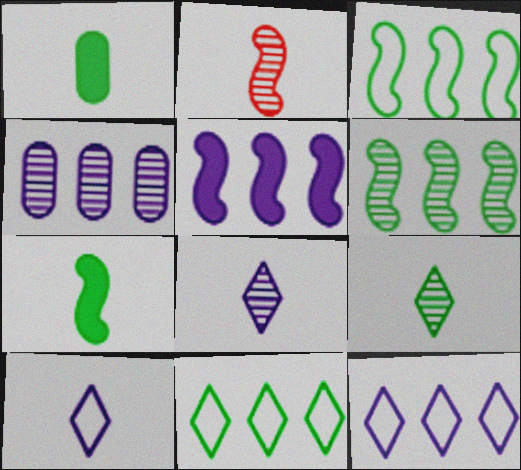[[1, 2, 10], 
[4, 5, 12]]